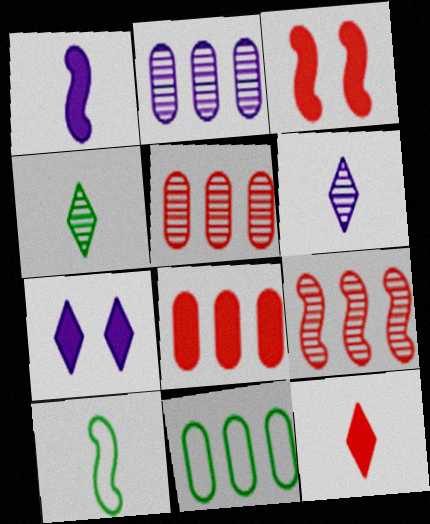[[2, 8, 11], 
[3, 6, 11], 
[3, 8, 12], 
[5, 7, 10]]